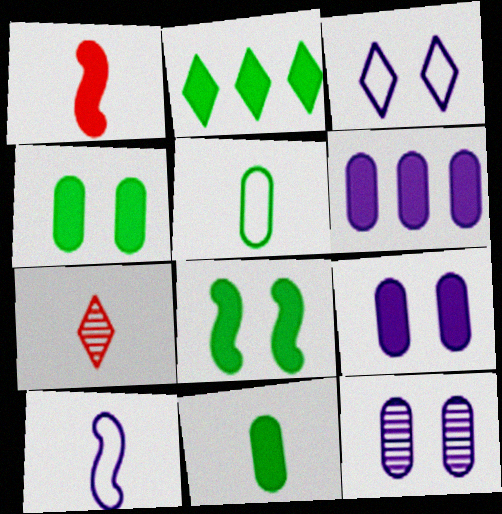[[1, 2, 9], 
[2, 3, 7], 
[2, 8, 11], 
[7, 10, 11]]